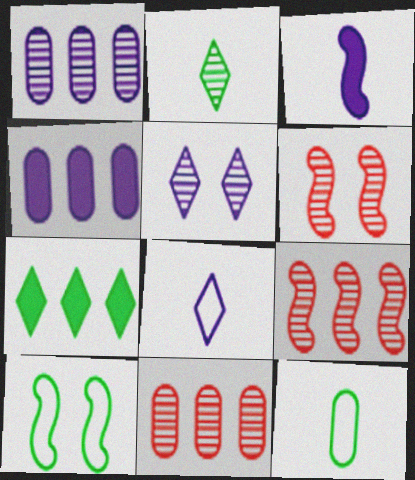[[1, 2, 6], 
[3, 9, 10]]